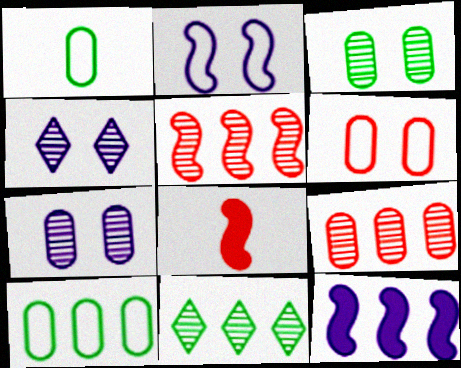[[4, 8, 10]]